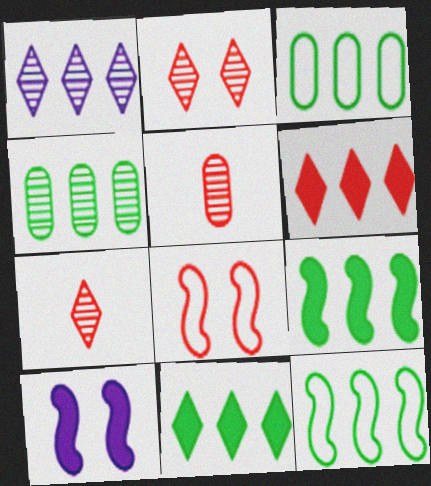[[3, 7, 10], 
[4, 11, 12], 
[5, 6, 8]]